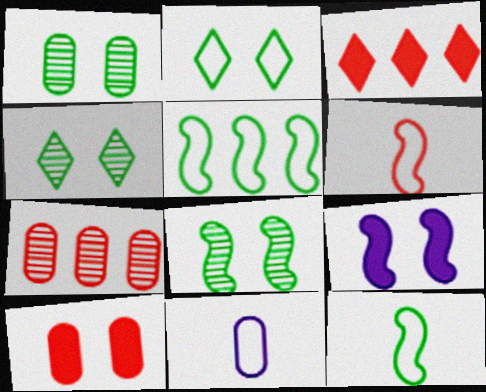[[1, 4, 8], 
[3, 8, 11]]